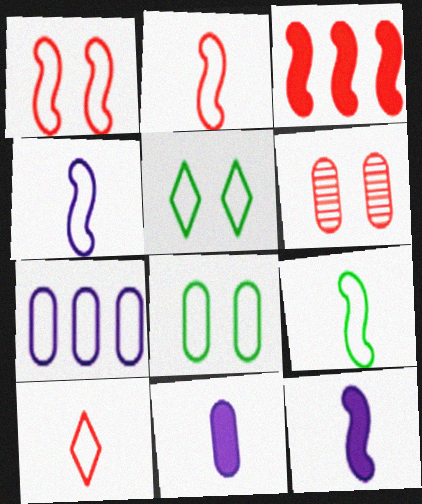[[2, 4, 9], 
[2, 5, 7], 
[3, 6, 10]]